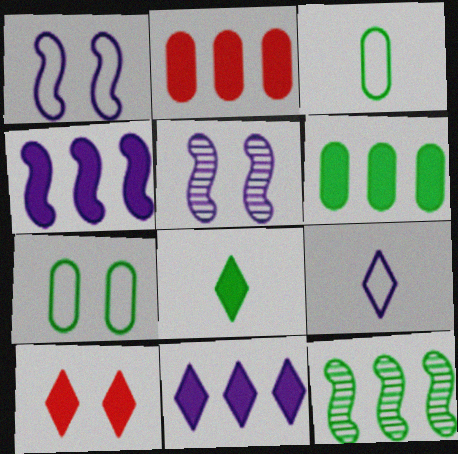[[5, 7, 10], 
[7, 8, 12], 
[8, 10, 11]]